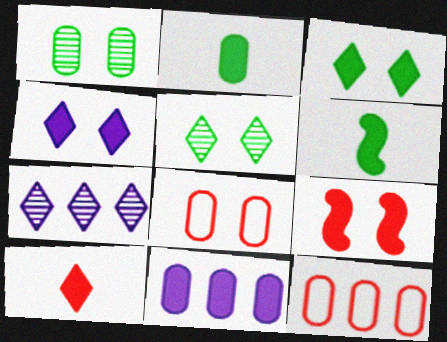[[6, 7, 8]]